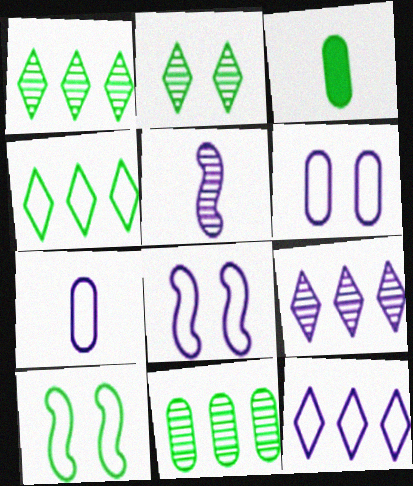[[1, 3, 10], 
[7, 8, 12]]